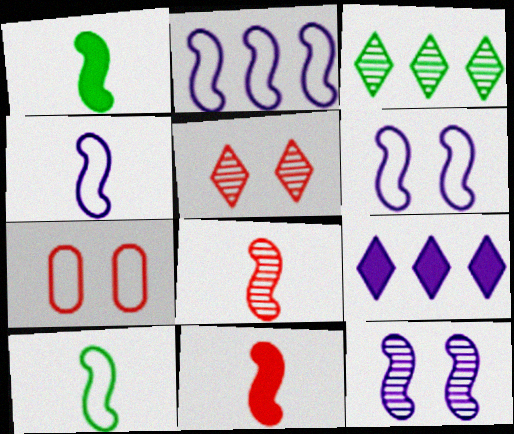[[1, 4, 8], 
[2, 4, 6]]